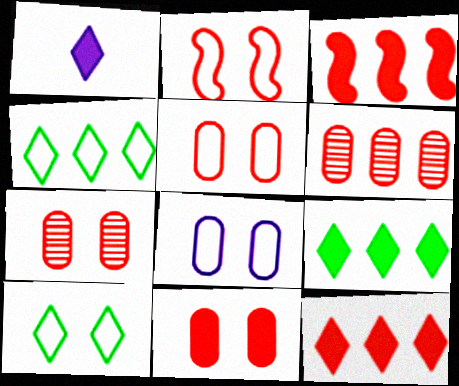[[2, 8, 10], 
[5, 7, 11]]